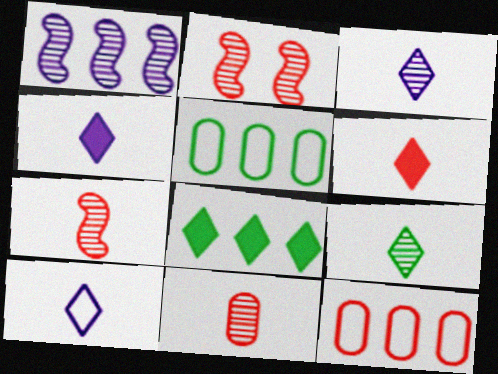[[1, 8, 12], 
[2, 4, 5], 
[2, 6, 12], 
[3, 4, 10], 
[6, 9, 10]]